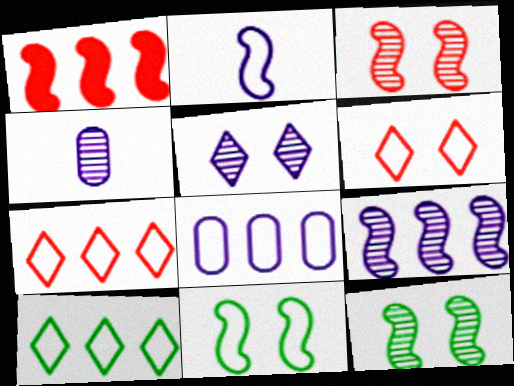[[1, 2, 12], 
[4, 5, 9]]